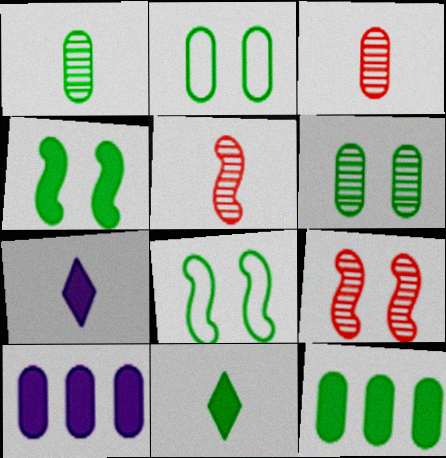[[1, 2, 12], 
[2, 3, 10], 
[4, 11, 12]]